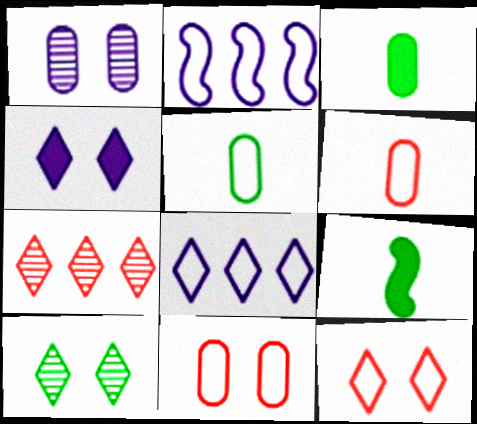[[2, 5, 12], 
[4, 10, 12]]